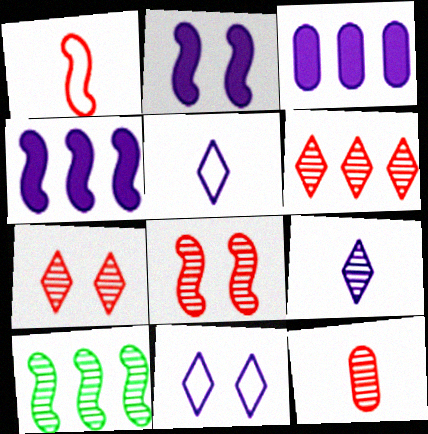[[1, 2, 10], 
[6, 8, 12]]